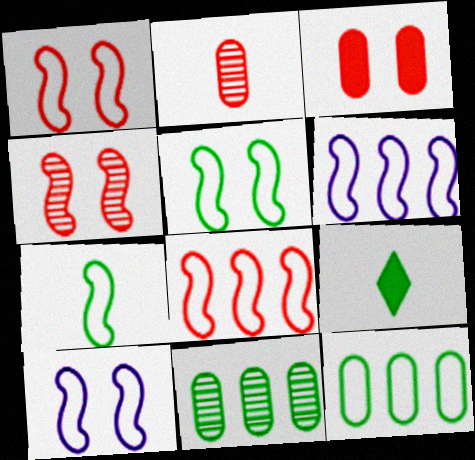[[1, 5, 10], 
[1, 6, 7], 
[5, 9, 11], 
[7, 8, 10]]